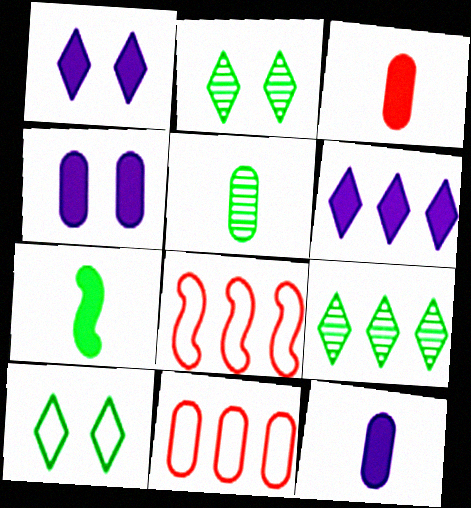[[1, 5, 8], 
[2, 8, 12], 
[4, 5, 11]]